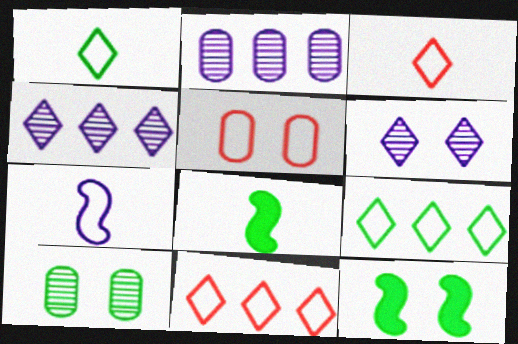[[2, 3, 12], 
[4, 5, 8], 
[5, 6, 12], 
[5, 7, 9], 
[8, 9, 10]]